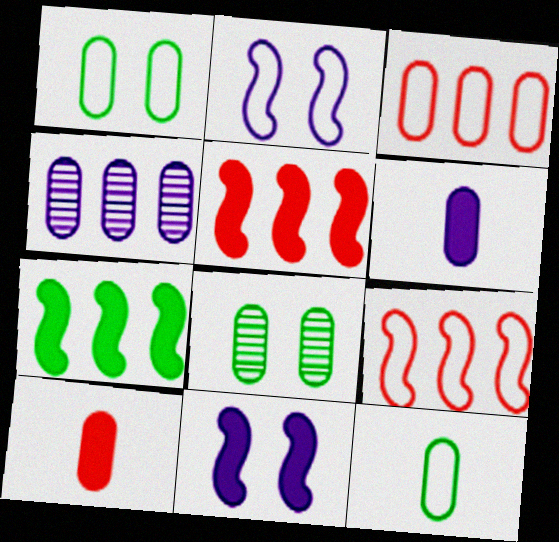[[1, 4, 10], 
[3, 6, 8]]